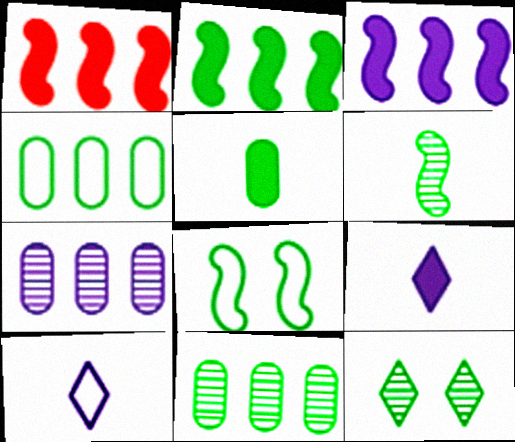[[1, 2, 3], 
[2, 6, 8], 
[6, 11, 12]]